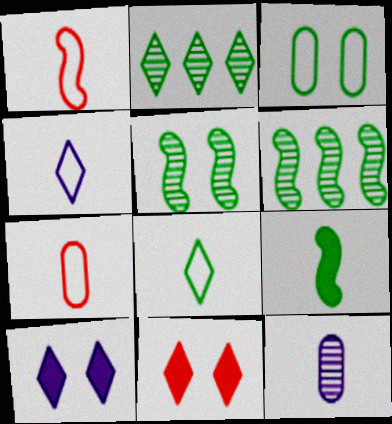[[2, 3, 9], 
[2, 4, 11], 
[6, 7, 10]]